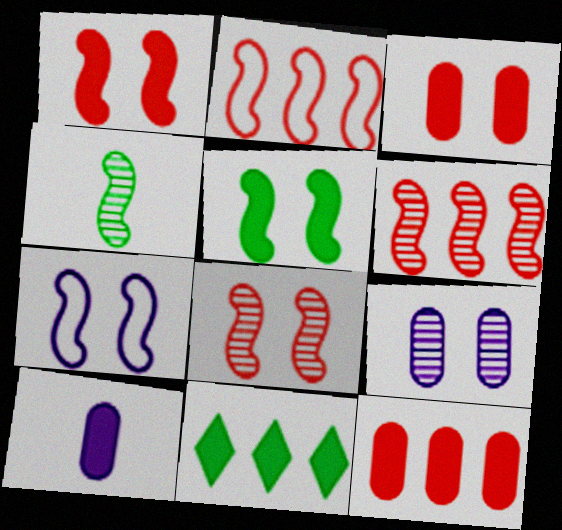[[1, 10, 11], 
[5, 7, 8]]